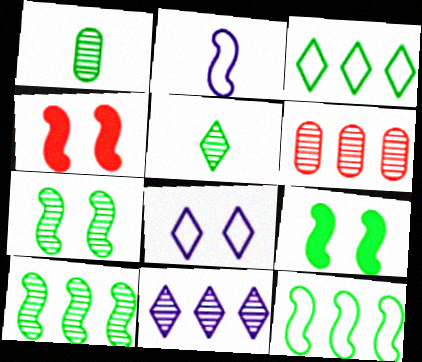[[1, 3, 9], 
[2, 4, 10], 
[6, 10, 11]]